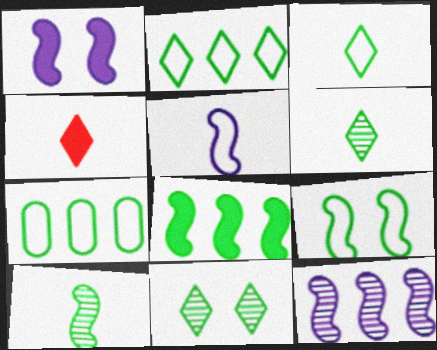[[1, 5, 12], 
[3, 7, 9], 
[8, 9, 10]]